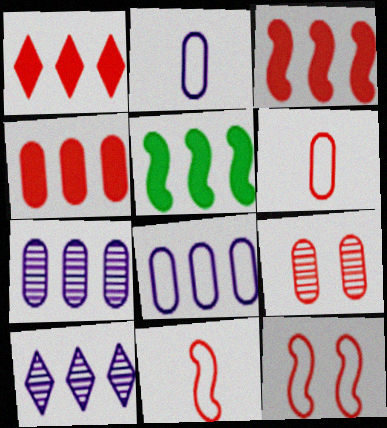[[1, 3, 4], 
[1, 9, 11], 
[4, 6, 9]]